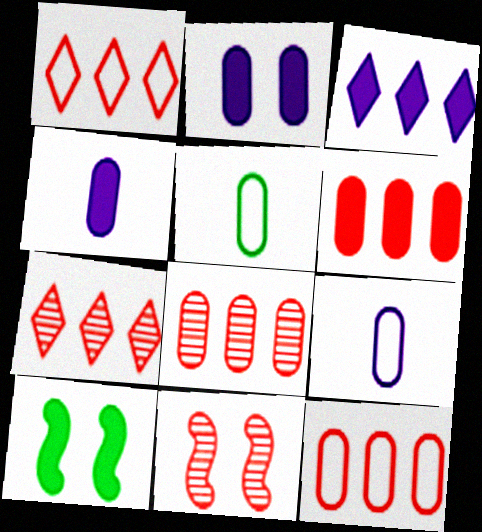[[2, 5, 8], 
[3, 5, 11], 
[6, 8, 12], 
[7, 9, 10]]